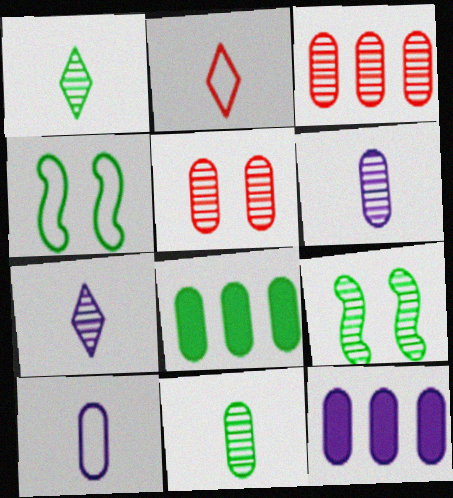[[1, 4, 8], 
[2, 9, 12], 
[3, 7, 9], 
[5, 8, 10]]